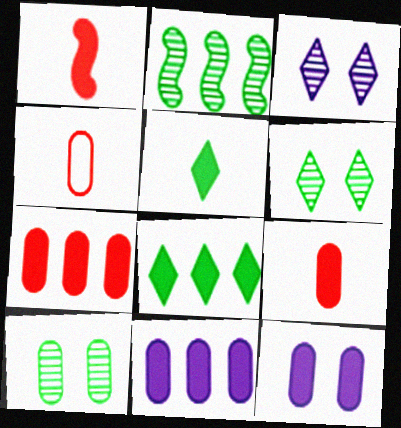[[1, 8, 12], 
[4, 10, 11]]